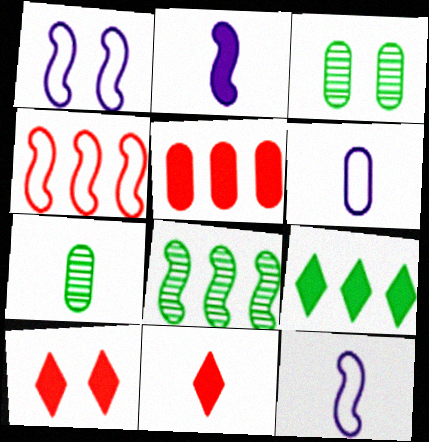[[1, 3, 10], 
[3, 5, 6], 
[6, 8, 10], 
[7, 11, 12]]